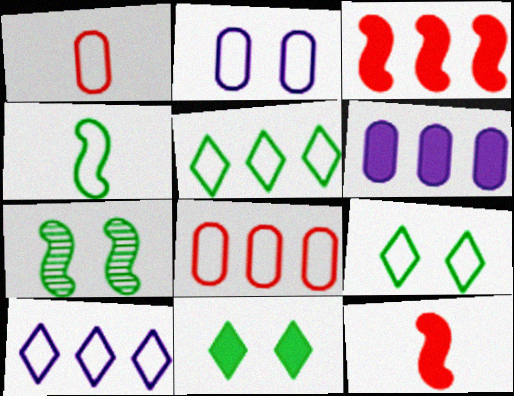[[6, 11, 12]]